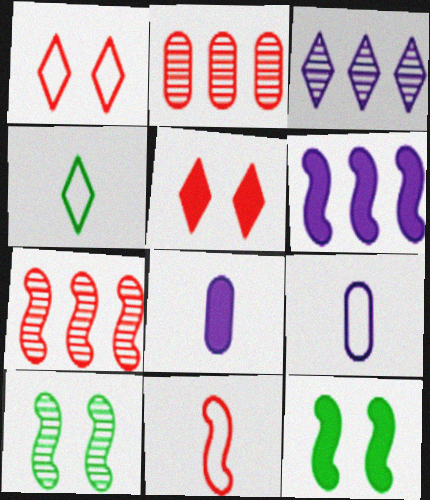[[2, 5, 11], 
[3, 4, 5], 
[4, 9, 11], 
[6, 10, 11]]